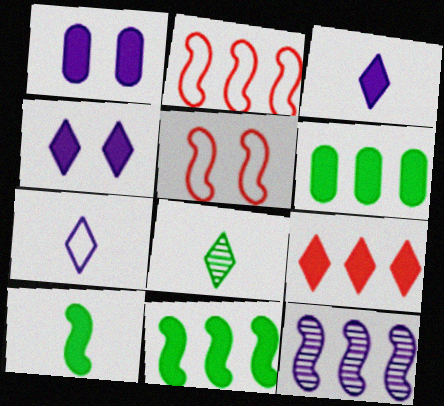[[1, 2, 8], 
[1, 7, 12], 
[1, 9, 10], 
[2, 11, 12], 
[5, 10, 12]]